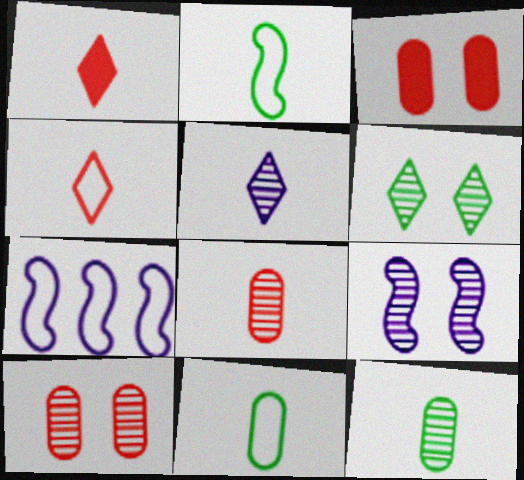[[6, 9, 10]]